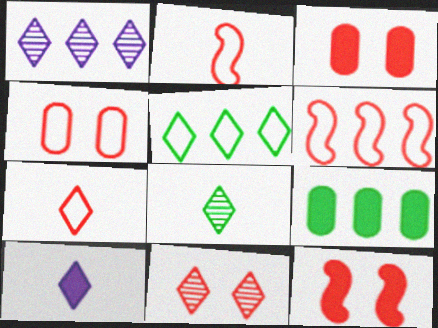[[1, 6, 9], 
[1, 8, 11], 
[4, 6, 7], 
[4, 11, 12], 
[5, 10, 11], 
[7, 8, 10], 
[9, 10, 12]]